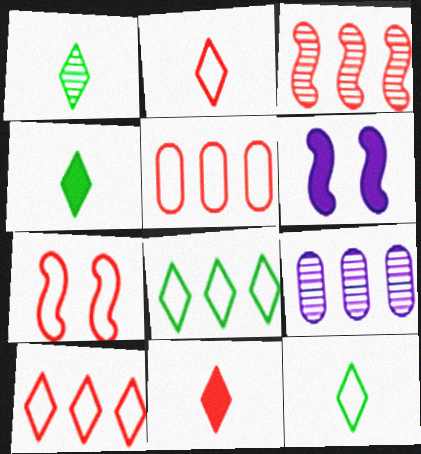[[1, 4, 12], 
[1, 5, 6], 
[2, 5, 7], 
[4, 7, 9]]